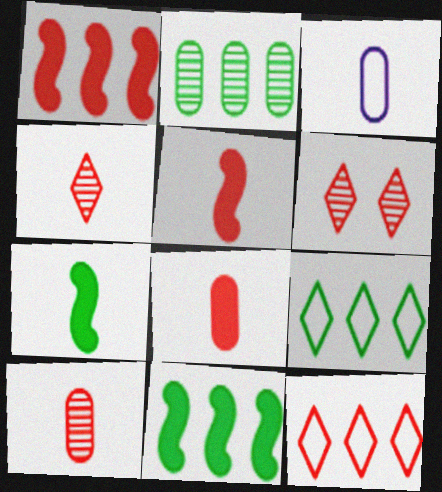[[2, 9, 11], 
[3, 4, 7], 
[3, 6, 11]]